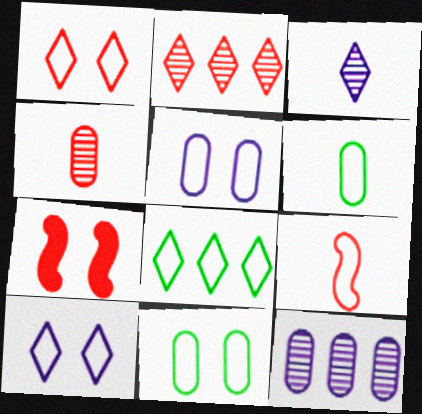[[5, 8, 9]]